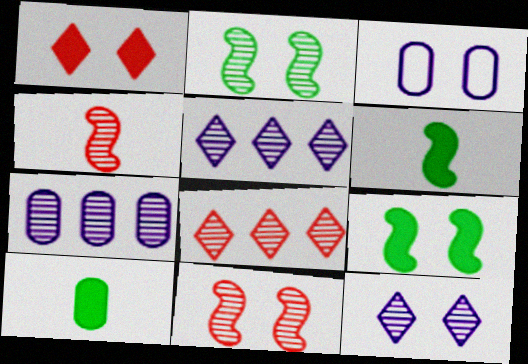[[1, 2, 3], 
[3, 6, 8]]